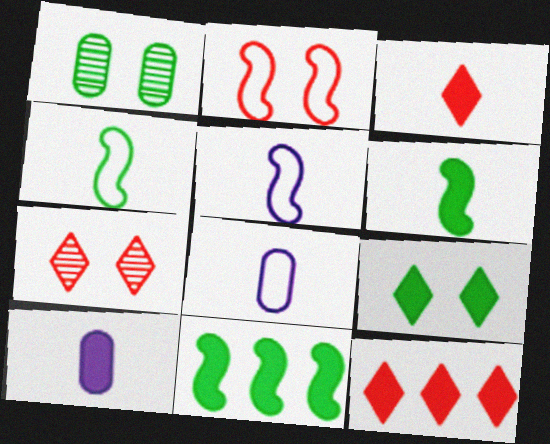[[1, 5, 12], 
[3, 6, 10], 
[7, 8, 11]]